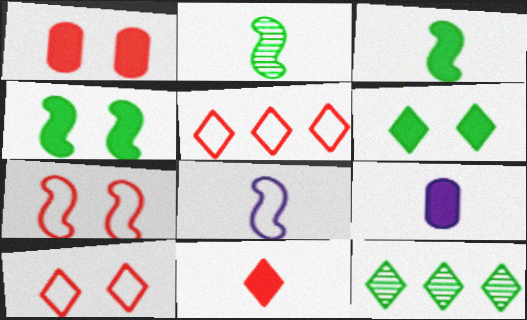[[1, 8, 12], 
[3, 9, 11], 
[7, 9, 12]]